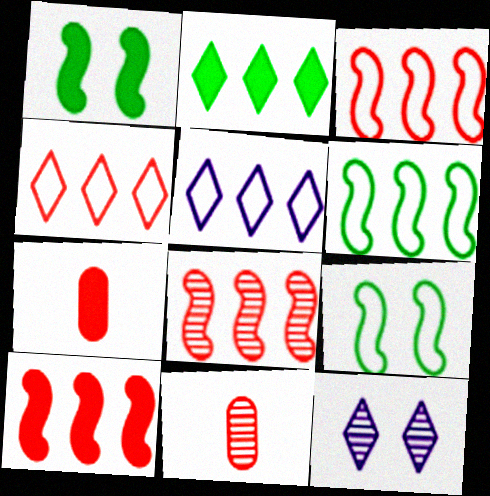[[1, 5, 11], 
[3, 8, 10], 
[6, 7, 12]]